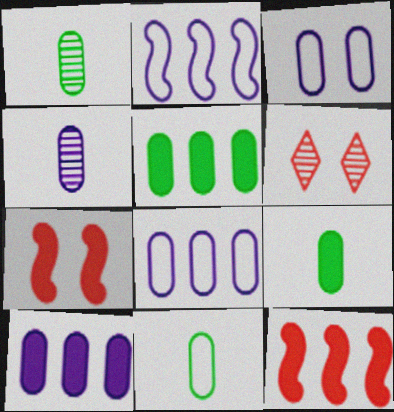[[1, 9, 11], 
[2, 6, 9], 
[3, 4, 10]]